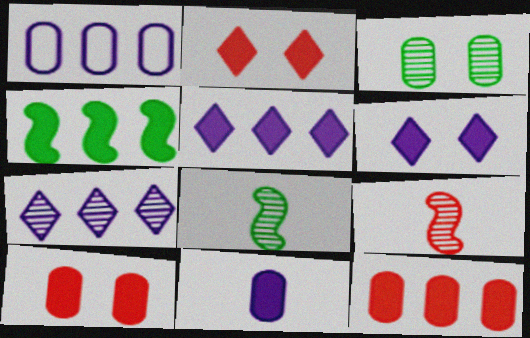[[1, 2, 8], 
[2, 4, 11], 
[3, 7, 9], 
[4, 5, 12]]